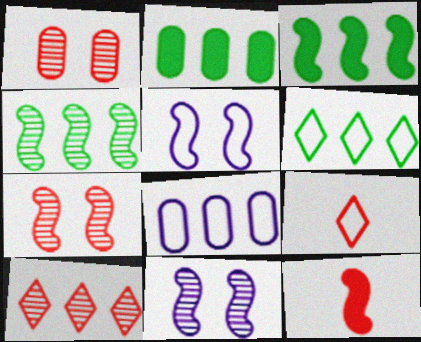[[2, 4, 6], 
[2, 9, 11], 
[3, 8, 10], 
[4, 5, 12]]